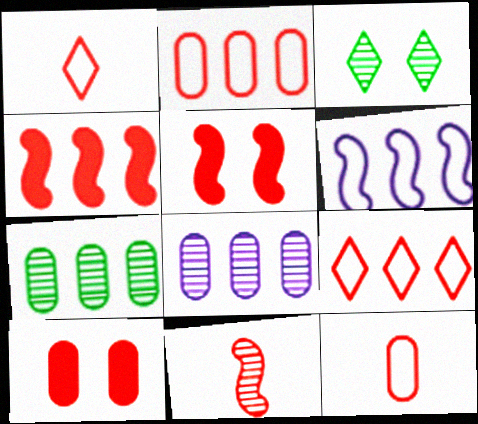[[3, 8, 11], 
[9, 10, 11]]